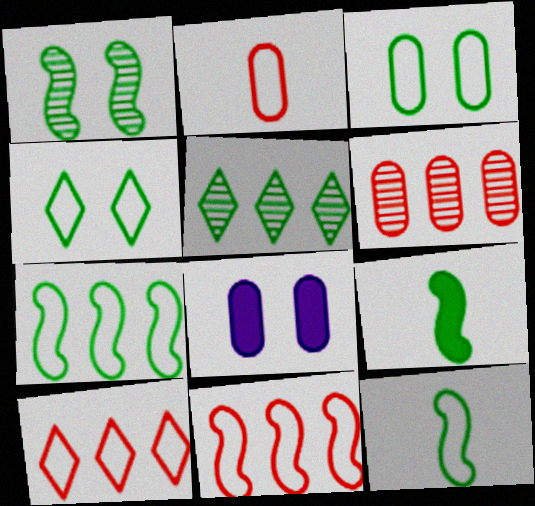[[1, 7, 9], 
[3, 5, 9]]